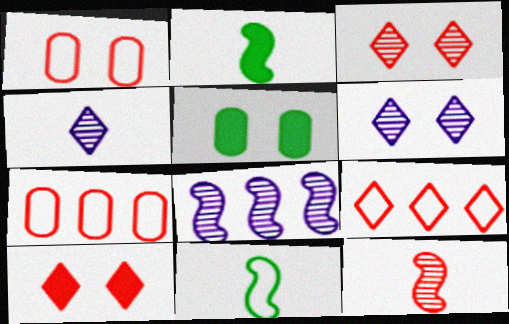[[2, 6, 7], 
[7, 10, 12]]